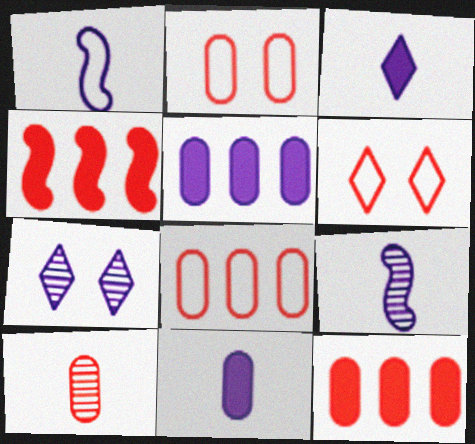[[1, 5, 7], 
[2, 10, 12], 
[4, 6, 10]]